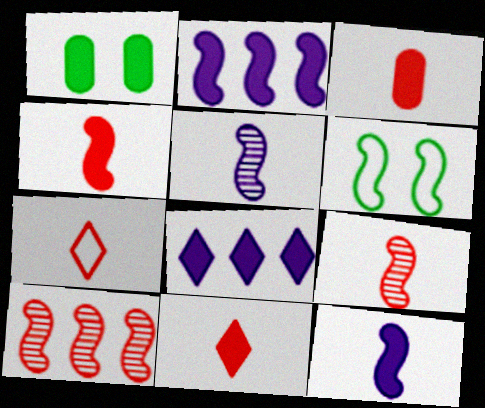[[1, 2, 11], 
[1, 4, 8], 
[2, 6, 9], 
[3, 4, 11], 
[3, 7, 9], 
[6, 10, 12]]